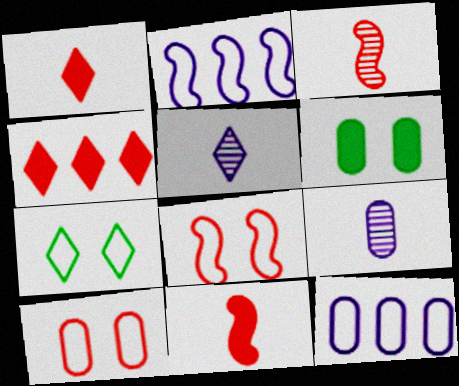[[3, 4, 10], 
[4, 5, 7]]